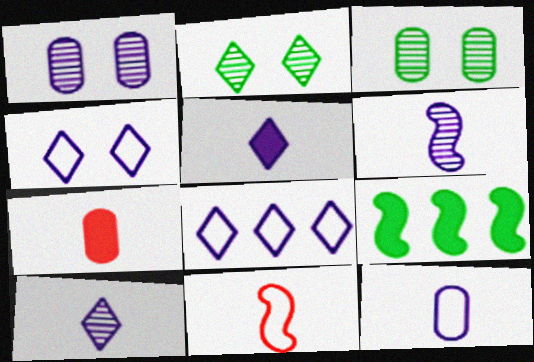[[5, 6, 12]]